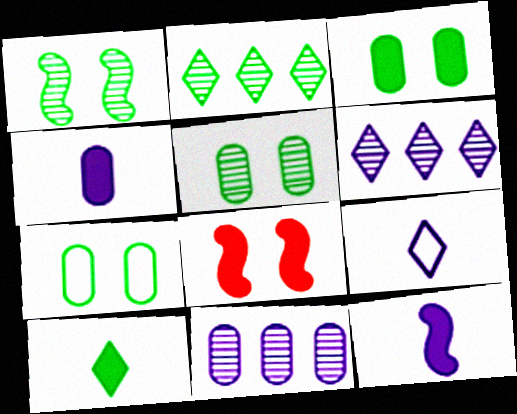[[3, 5, 7]]